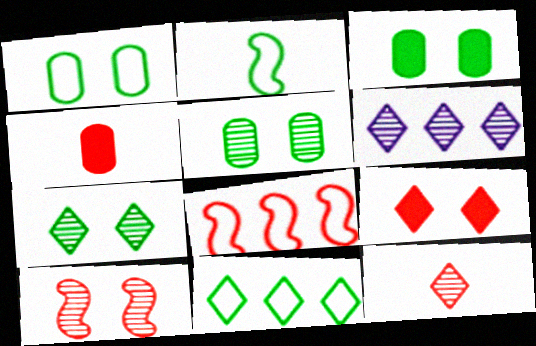[[1, 2, 11], 
[1, 3, 5], 
[6, 7, 12]]